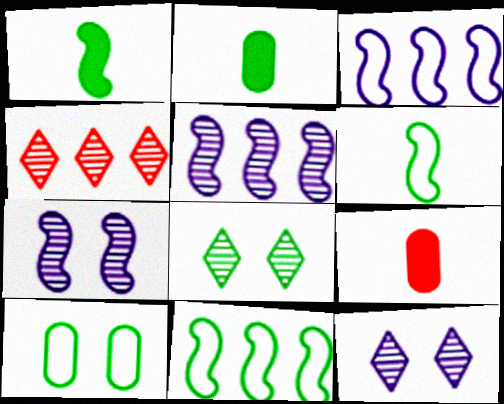[[2, 8, 11], 
[3, 8, 9], 
[9, 11, 12]]